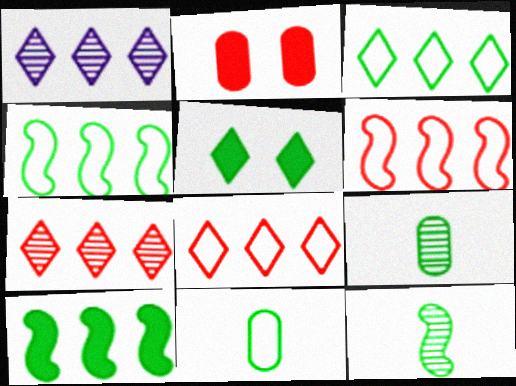[[4, 5, 9]]